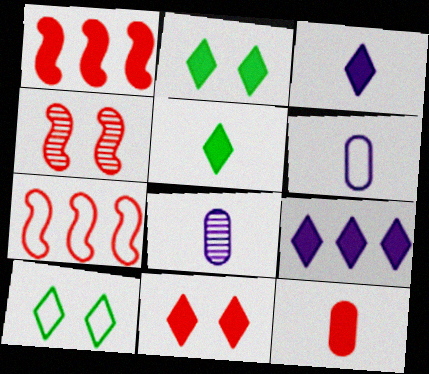[[1, 8, 10], 
[1, 11, 12], 
[2, 7, 8], 
[5, 9, 11], 
[6, 7, 10]]